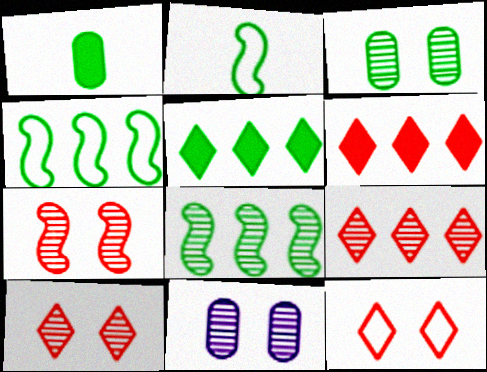[[2, 3, 5], 
[2, 6, 11]]